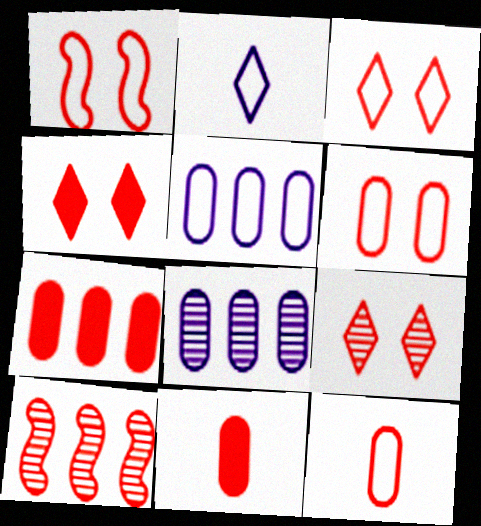[[1, 3, 6], 
[3, 4, 9], 
[3, 10, 11], 
[4, 10, 12]]